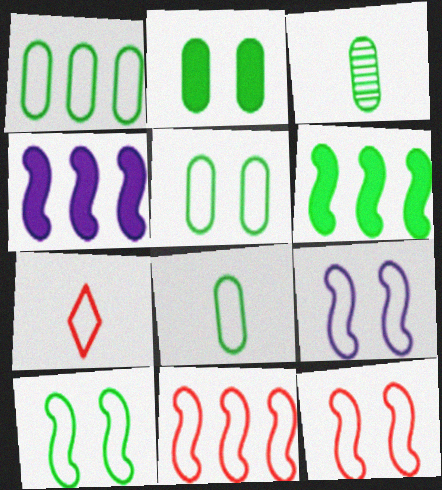[[1, 2, 3], 
[1, 5, 8], 
[1, 7, 9], 
[9, 10, 12]]